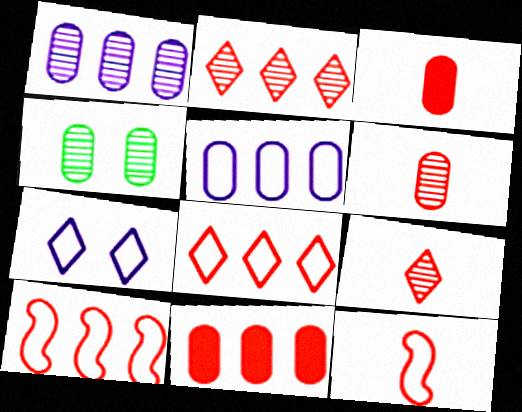[[1, 4, 6], 
[2, 10, 11], 
[3, 4, 5], 
[3, 9, 12]]